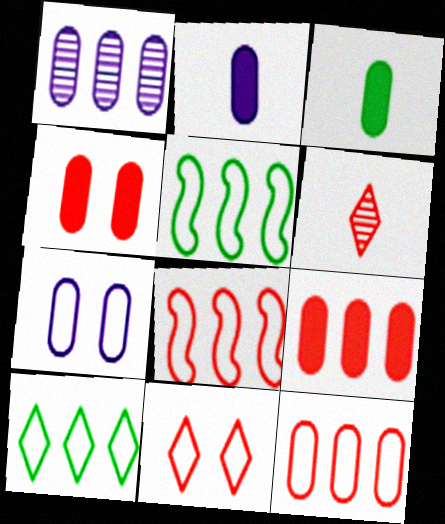[[1, 2, 7], 
[4, 6, 8]]